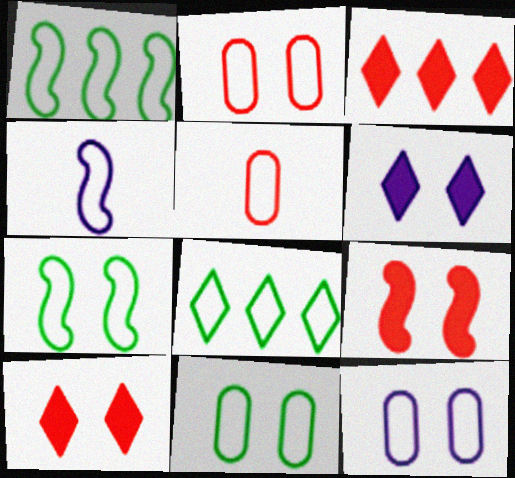[[2, 4, 8], 
[2, 11, 12]]